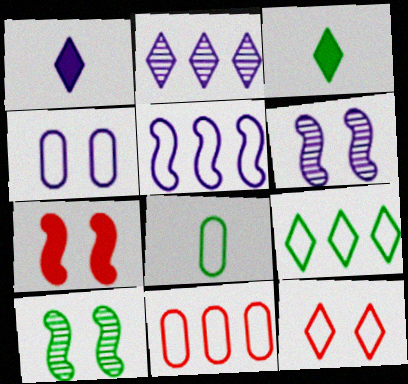[[1, 10, 11], 
[2, 3, 12], 
[2, 7, 8], 
[3, 6, 11], 
[4, 8, 11], 
[5, 8, 12], 
[5, 9, 11]]